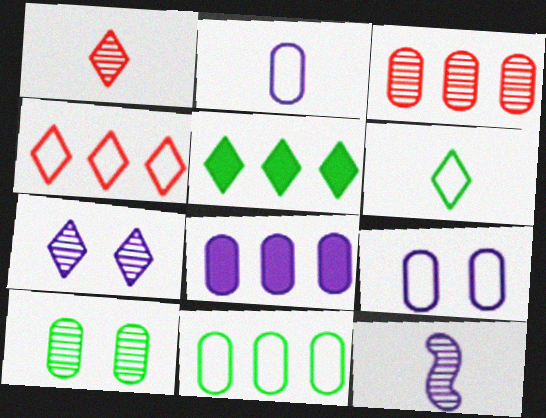[[3, 8, 11]]